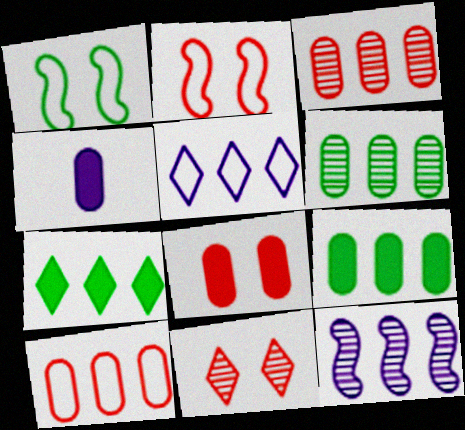[[2, 8, 11], 
[4, 8, 9], 
[7, 10, 12]]